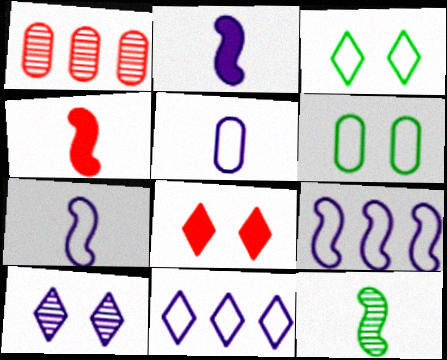[[1, 2, 3], 
[1, 10, 12], 
[3, 8, 10], 
[4, 7, 12]]